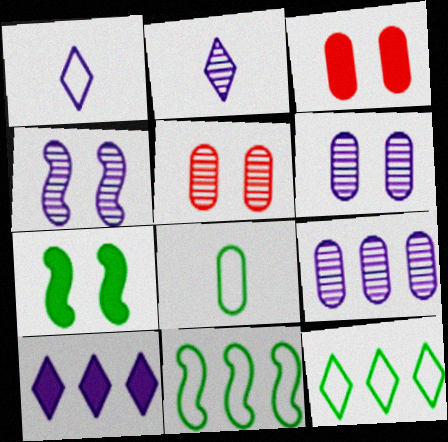[[2, 3, 11], 
[2, 4, 9], 
[3, 8, 9]]